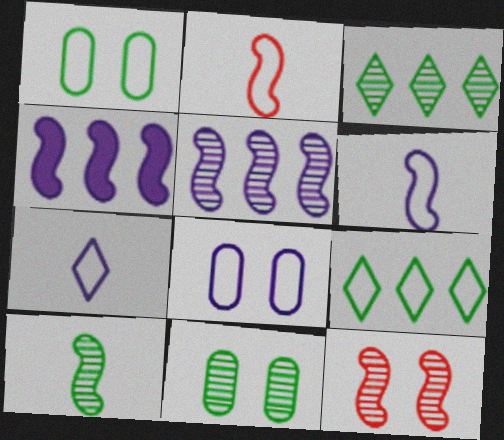[[2, 8, 9], 
[3, 10, 11], 
[5, 10, 12]]